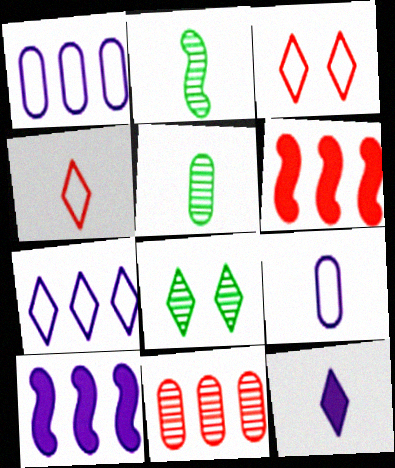[[3, 5, 10], 
[6, 8, 9]]